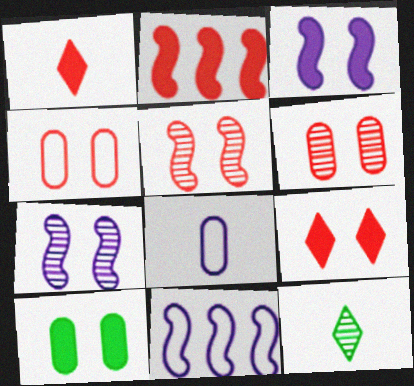[[3, 9, 10], 
[4, 5, 9]]